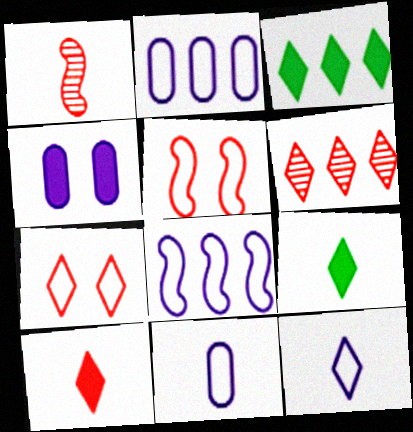[[1, 9, 11], 
[6, 7, 10]]